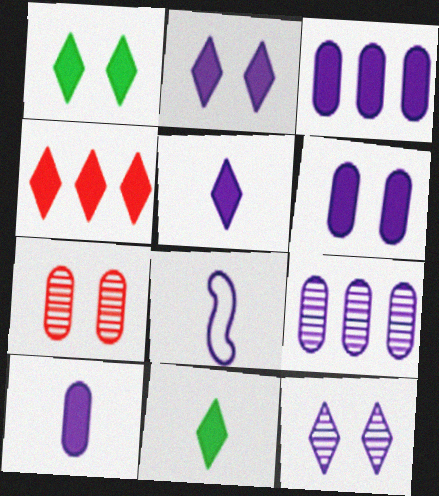[[1, 4, 5], 
[2, 4, 11], 
[2, 8, 9], 
[3, 6, 10], 
[3, 8, 12]]